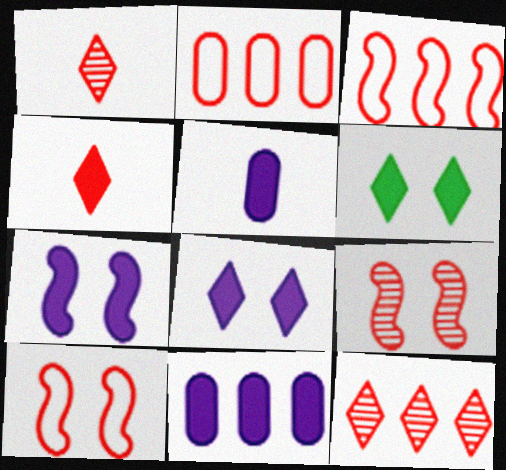[[2, 4, 9]]